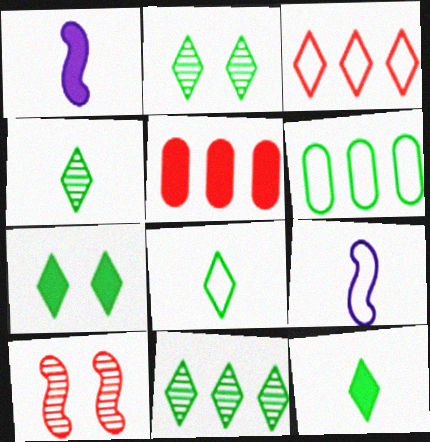[[1, 5, 7], 
[2, 4, 11], 
[2, 5, 9], 
[4, 8, 12], 
[7, 8, 11]]